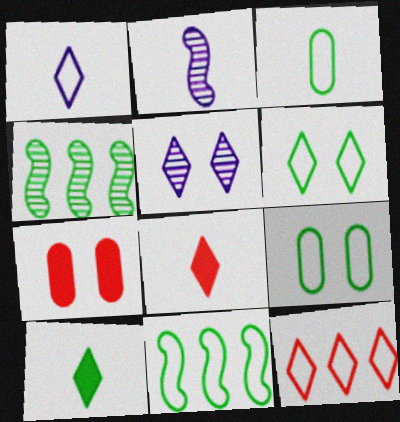[[1, 4, 7], 
[1, 6, 12], 
[2, 3, 8], 
[3, 6, 11], 
[4, 9, 10], 
[5, 10, 12]]